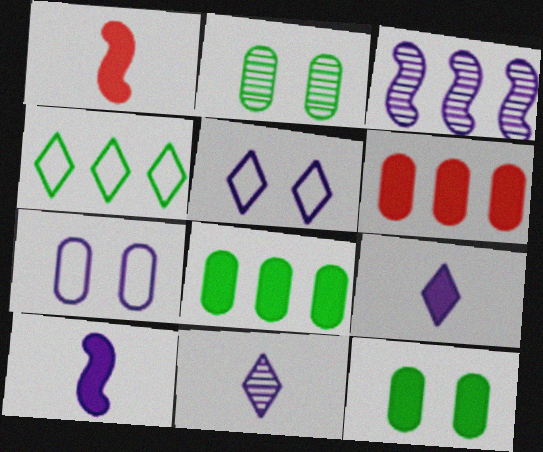[[3, 4, 6], 
[3, 7, 9]]